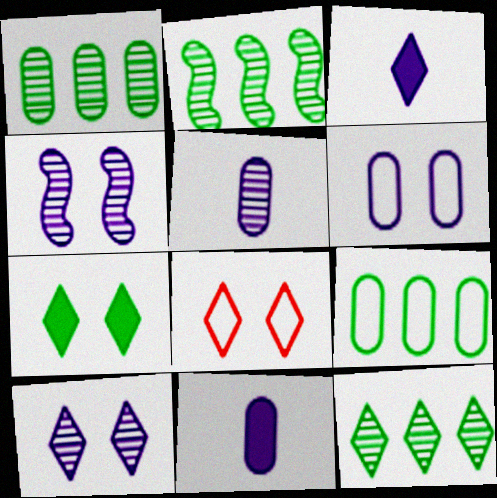[[1, 2, 12], 
[2, 8, 11], 
[3, 8, 12], 
[7, 8, 10]]